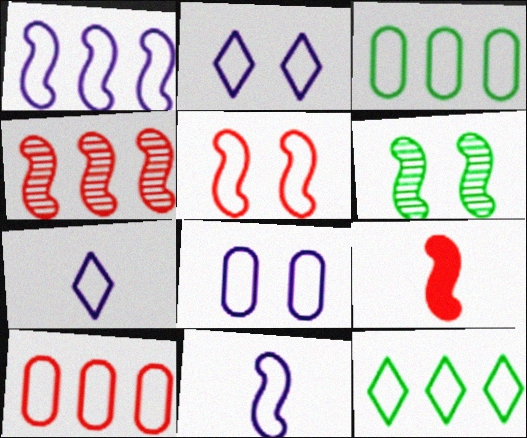[[1, 6, 9], 
[1, 7, 8], 
[1, 10, 12], 
[3, 5, 7], 
[4, 5, 9]]